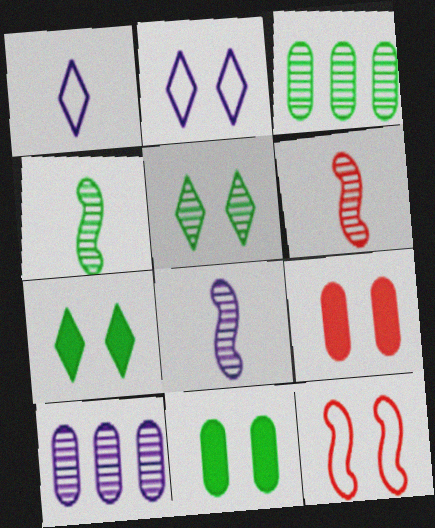[[3, 4, 5], 
[4, 6, 8], 
[5, 6, 10]]